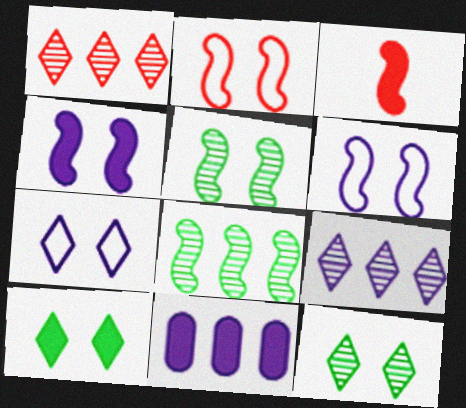[[2, 4, 5], 
[3, 6, 8], 
[3, 10, 11]]